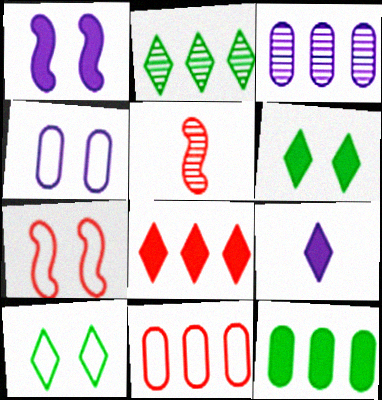[[3, 11, 12], 
[4, 7, 10], 
[6, 8, 9]]